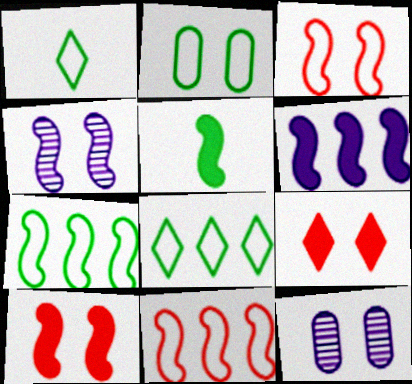[[1, 2, 7], 
[2, 4, 9], 
[4, 5, 11], 
[5, 6, 10]]